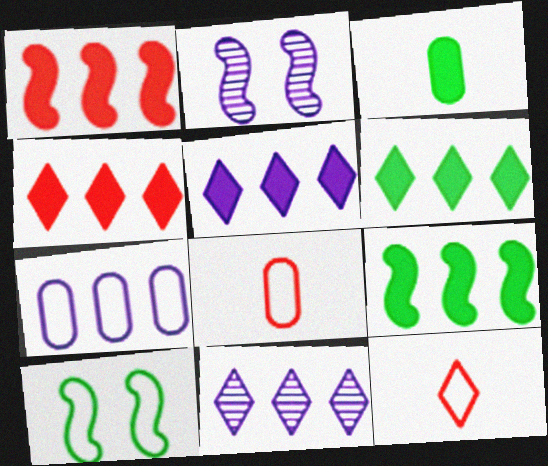[[2, 6, 8], 
[4, 5, 6], 
[7, 10, 12]]